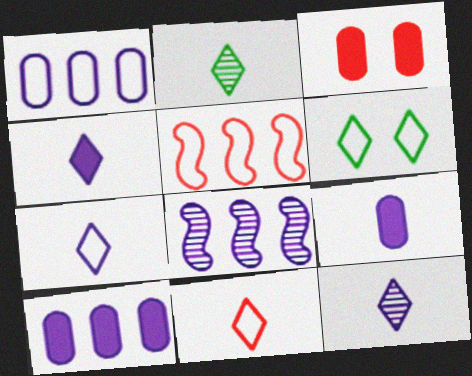[[2, 4, 11], 
[4, 7, 12]]